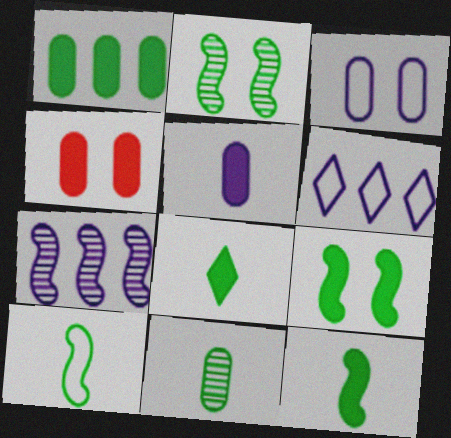[[1, 4, 5], 
[1, 8, 9], 
[8, 10, 11]]